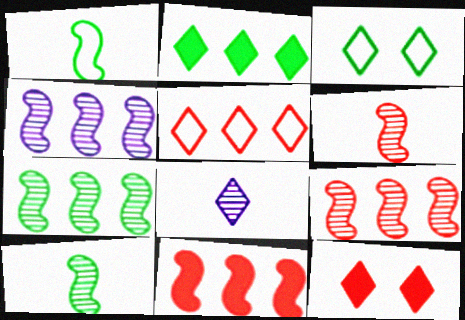[[4, 7, 9]]